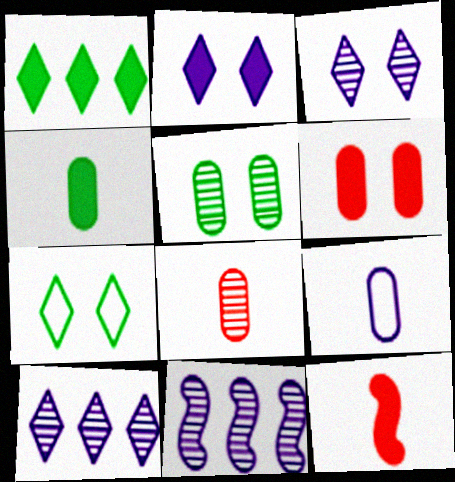[[2, 9, 11], 
[4, 8, 9]]